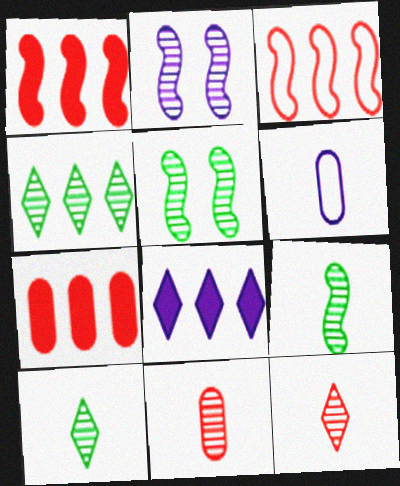[[2, 4, 11], 
[2, 6, 8]]